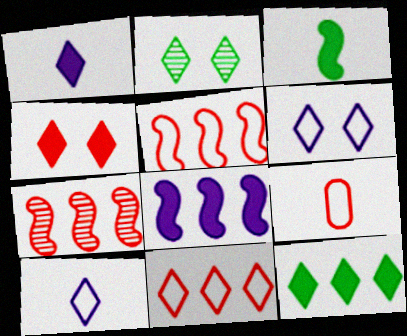[[1, 2, 11], 
[1, 4, 12], 
[2, 4, 6], 
[2, 8, 9], 
[4, 7, 9]]